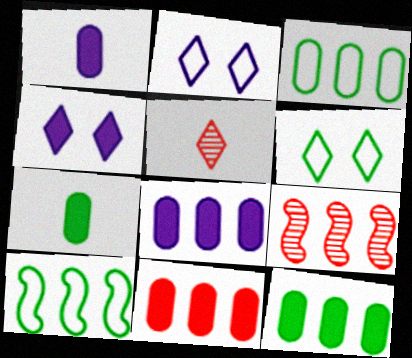[[1, 6, 9], 
[2, 7, 9], 
[8, 11, 12]]